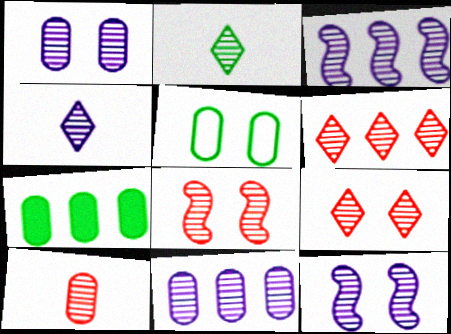[[1, 3, 4], 
[2, 8, 11], 
[4, 11, 12], 
[6, 8, 10]]